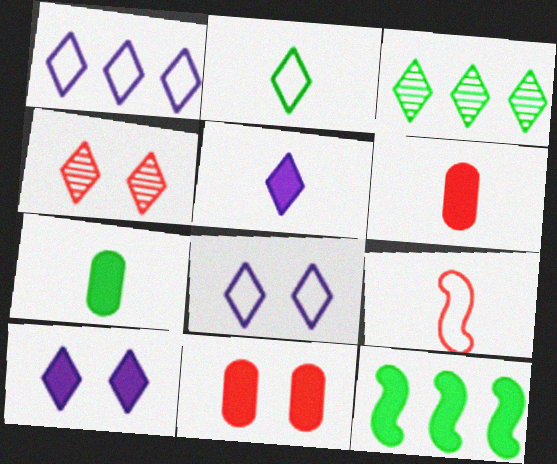[[5, 11, 12], 
[6, 10, 12]]